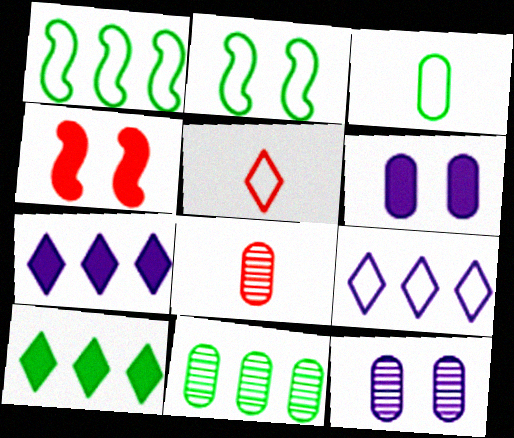[[1, 10, 11], 
[2, 7, 8], 
[8, 11, 12]]